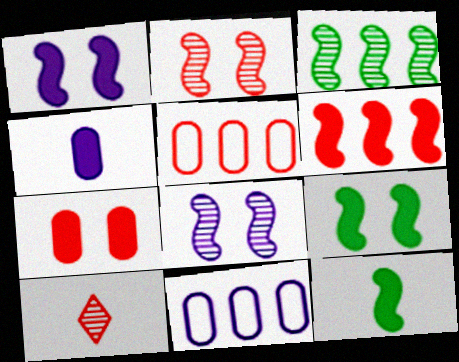[[1, 6, 12], 
[9, 10, 11]]